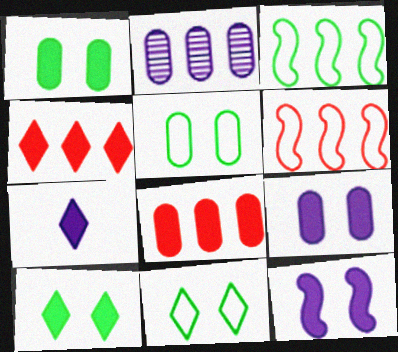[[2, 3, 4], 
[4, 7, 10]]